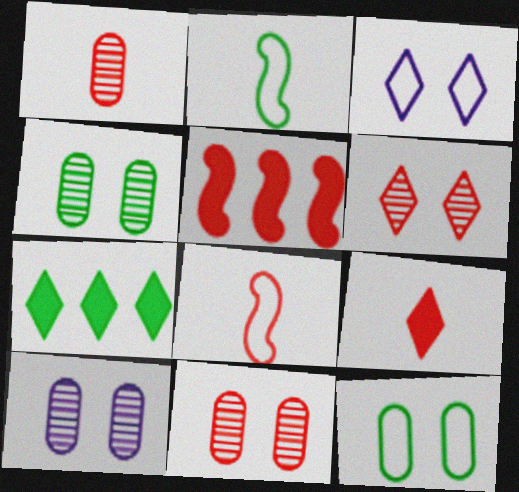[[1, 8, 9], 
[2, 4, 7], 
[4, 10, 11], 
[7, 8, 10]]